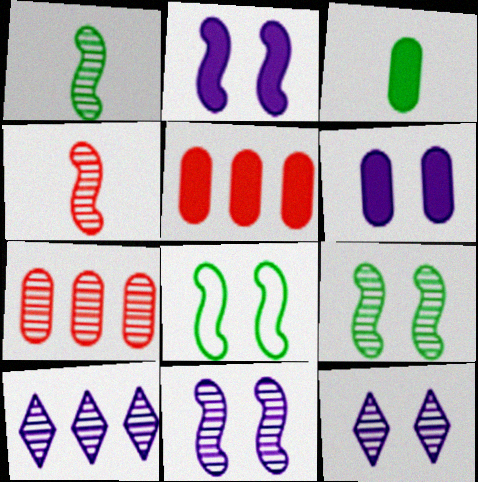[[1, 7, 12], 
[3, 5, 6]]